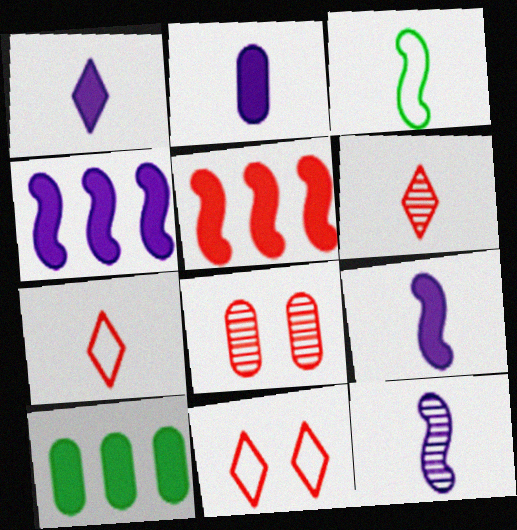[[1, 2, 9], 
[2, 3, 6], 
[5, 7, 8], 
[10, 11, 12]]